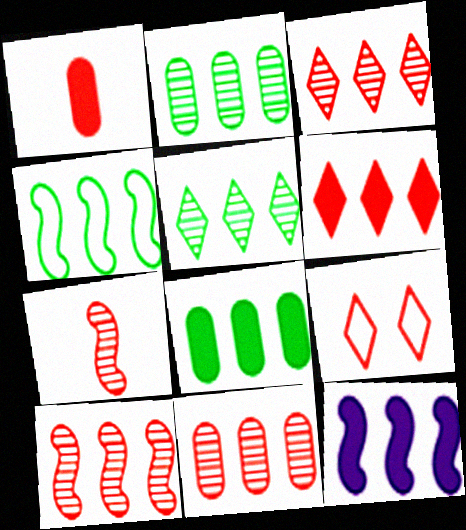[[1, 9, 10], 
[3, 10, 11], 
[4, 5, 8], 
[4, 10, 12], 
[6, 8, 12]]